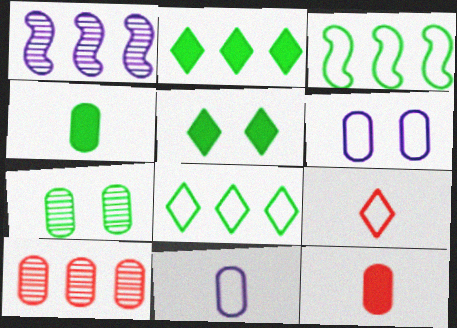[[3, 6, 9], 
[4, 6, 10]]